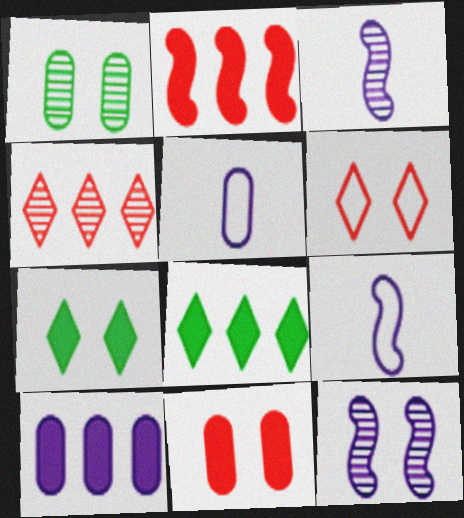[[1, 3, 4], 
[2, 8, 10]]